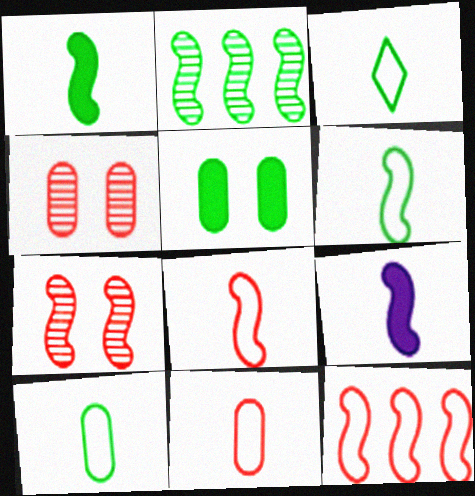[[2, 3, 5], 
[3, 6, 10]]